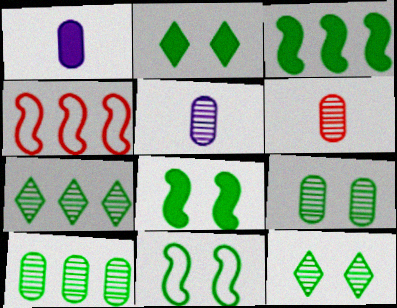[[1, 4, 12], 
[2, 4, 5], 
[2, 9, 11]]